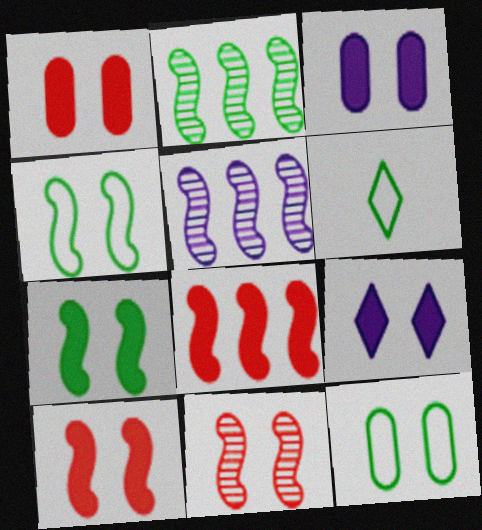[[1, 5, 6], 
[1, 7, 9], 
[9, 11, 12]]